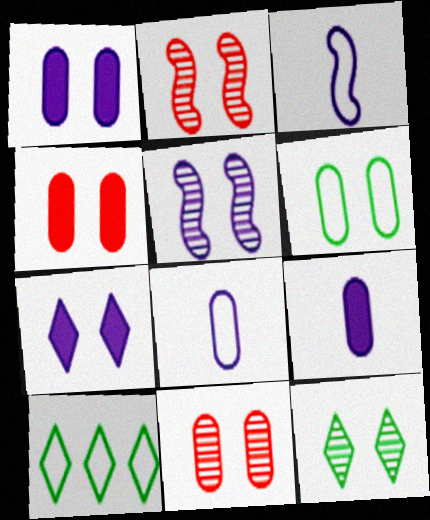[[1, 6, 11], 
[2, 6, 7], 
[2, 9, 10], 
[5, 11, 12]]